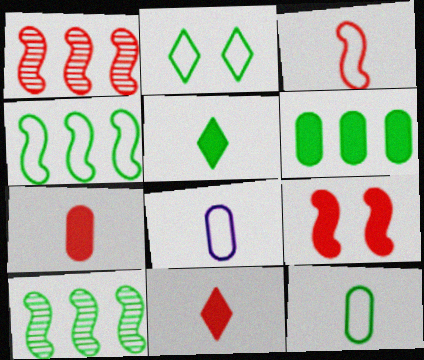[[1, 3, 9], 
[2, 4, 12]]